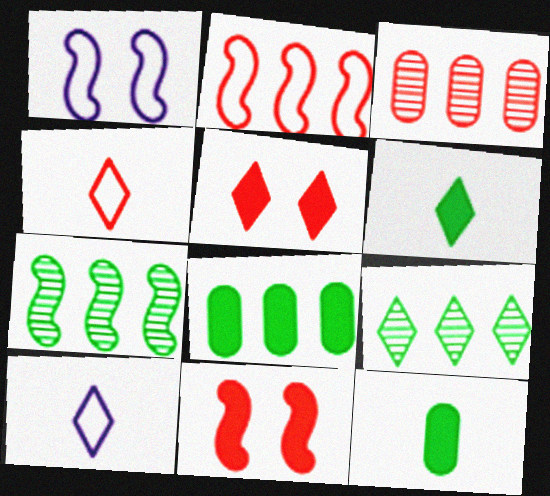[[1, 3, 6], 
[3, 4, 11], 
[5, 9, 10]]